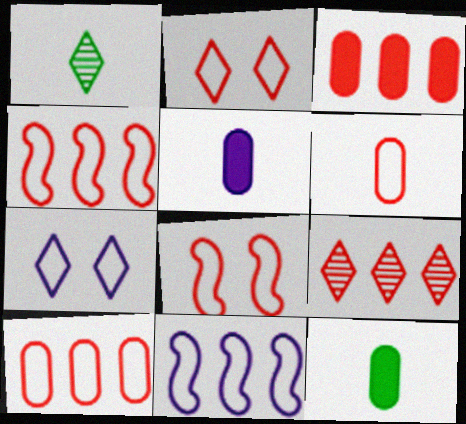[[2, 4, 6], 
[3, 4, 9]]